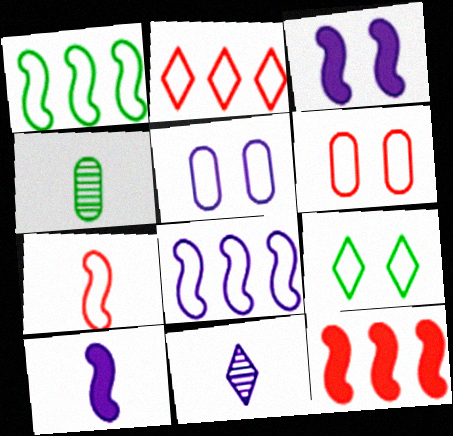[[2, 3, 4], 
[2, 6, 7]]